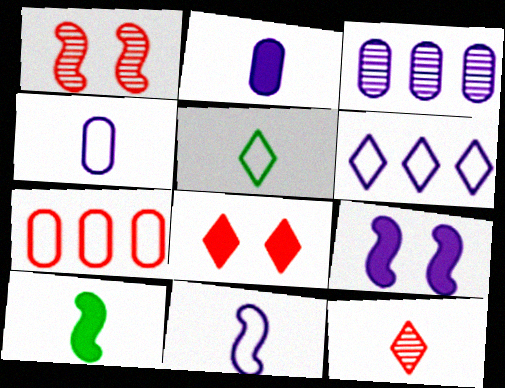[[4, 10, 12]]